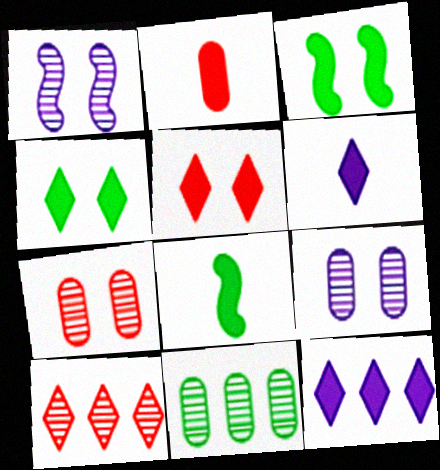[[2, 3, 12], 
[2, 6, 8]]